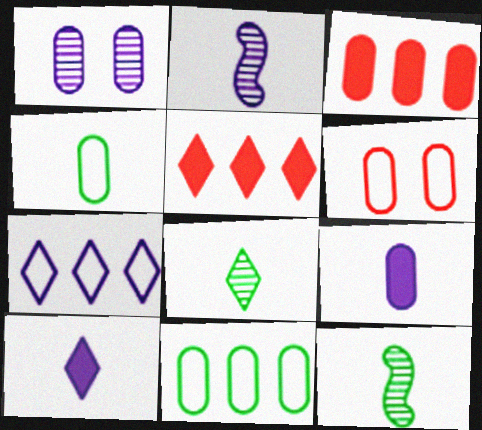[[1, 3, 4]]